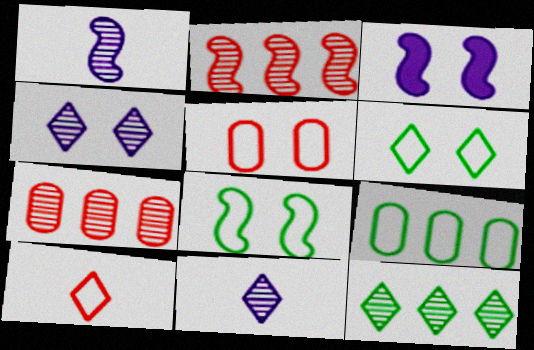[]